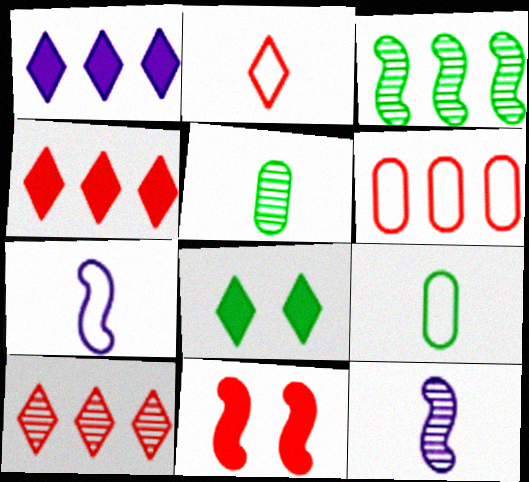[[1, 3, 6], 
[2, 7, 9], 
[3, 7, 11], 
[3, 8, 9], 
[6, 8, 12]]